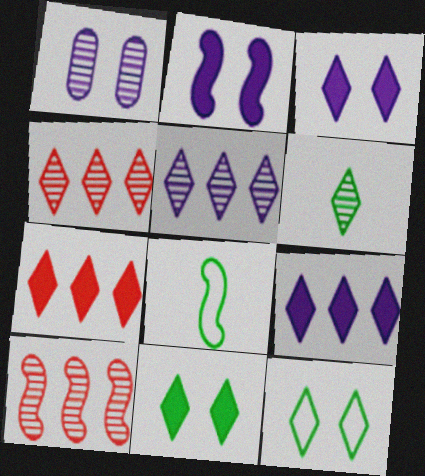[[1, 6, 10], 
[1, 7, 8], 
[2, 8, 10]]